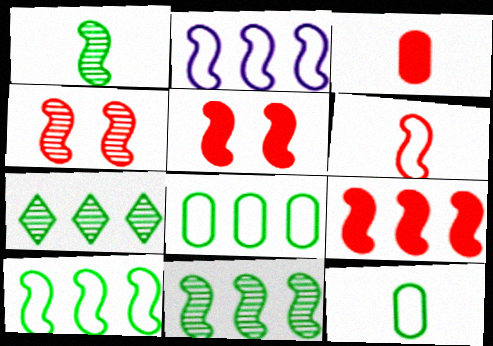[[1, 2, 5], 
[2, 9, 11], 
[4, 6, 9]]